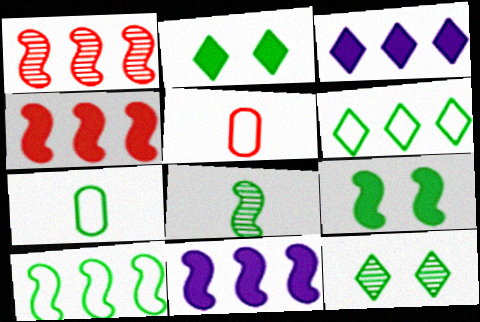[[1, 10, 11], 
[5, 11, 12], 
[8, 9, 10]]